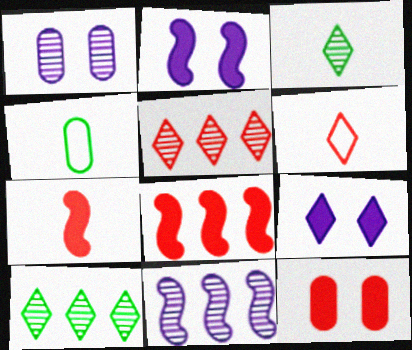[[2, 4, 5], 
[6, 9, 10]]